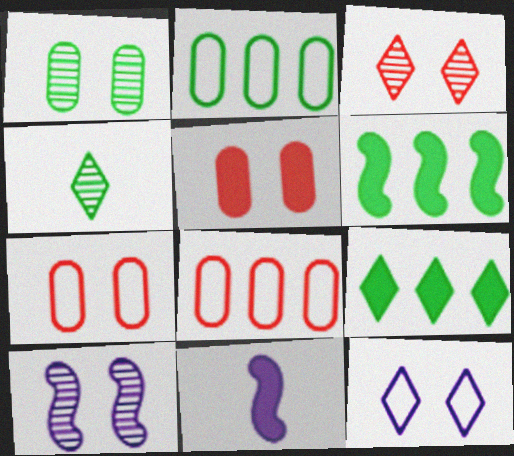[[1, 3, 10], 
[2, 3, 11], 
[5, 9, 11]]